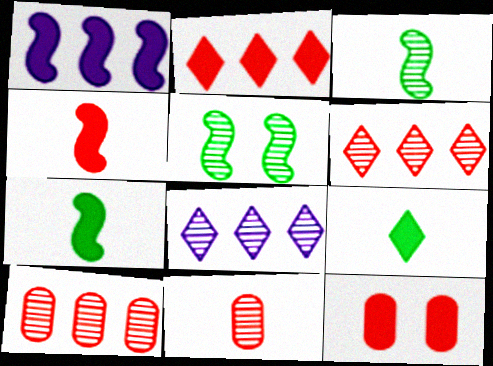[[1, 9, 12], 
[2, 4, 12], 
[5, 8, 11]]